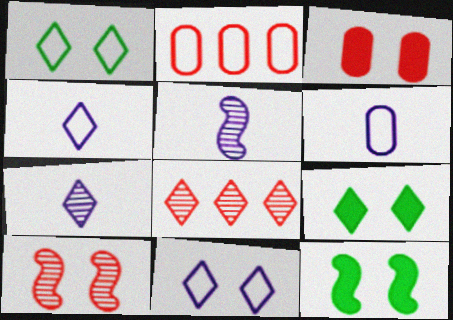[[2, 5, 9], 
[2, 7, 12], 
[4, 8, 9], 
[6, 8, 12]]